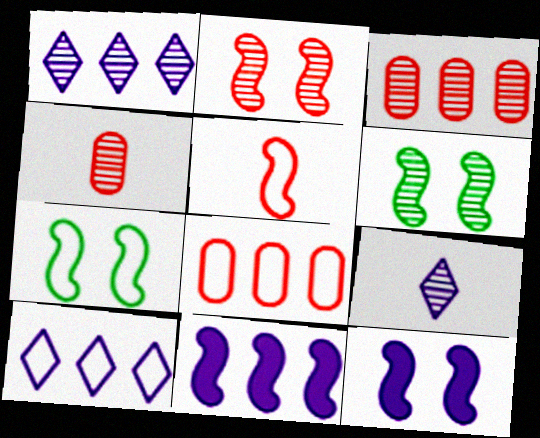[[1, 4, 6], 
[2, 7, 12], 
[3, 6, 9], 
[5, 6, 11]]